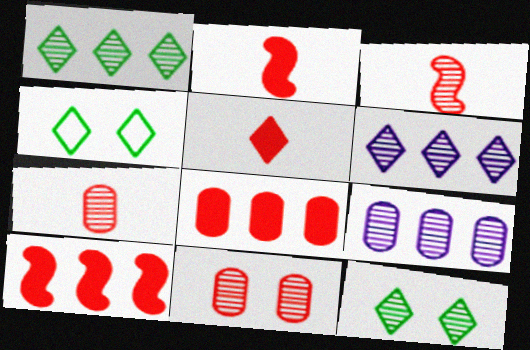[[2, 4, 9], 
[3, 9, 12], 
[4, 5, 6]]